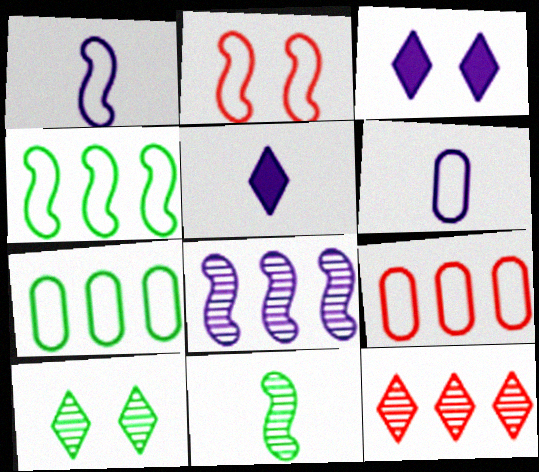[[1, 2, 4], 
[3, 6, 8], 
[3, 9, 11]]